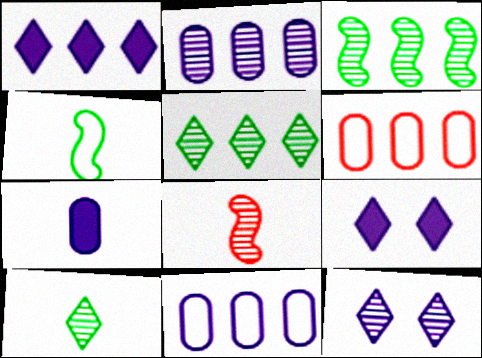[[1, 3, 6]]